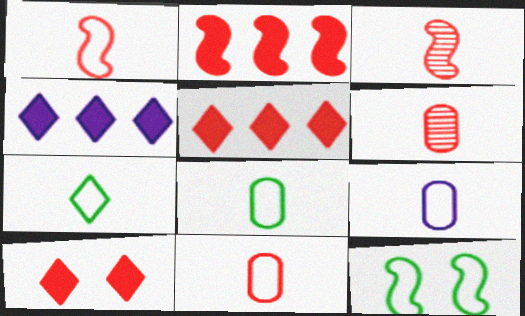[[1, 7, 9], 
[4, 6, 12], 
[8, 9, 11]]